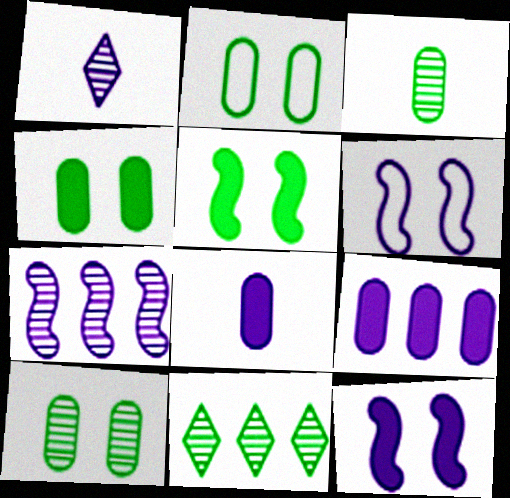[[1, 6, 9], 
[2, 4, 10]]